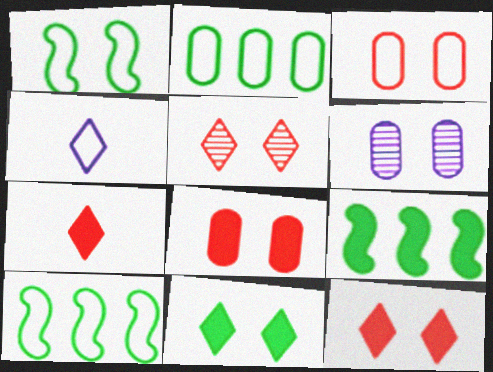[[1, 6, 12], 
[3, 4, 10], 
[6, 7, 10]]